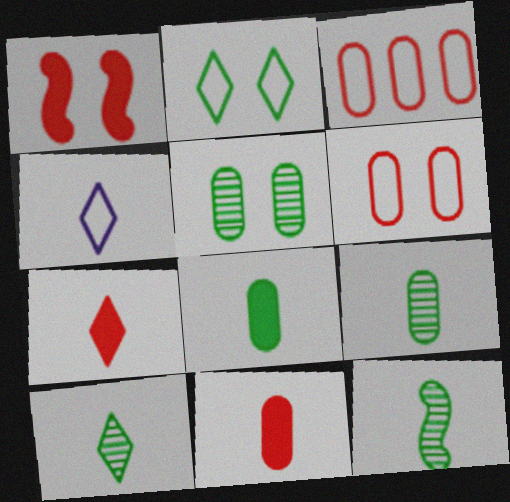[[4, 7, 10], 
[4, 11, 12], 
[9, 10, 12]]